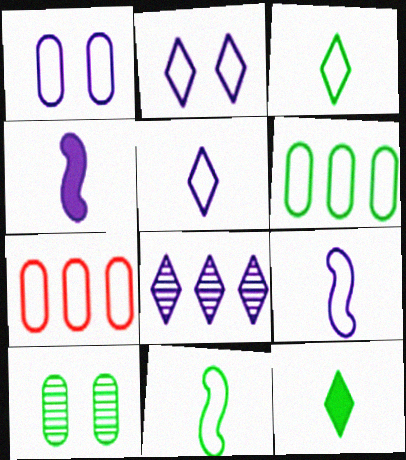[[1, 4, 8], 
[2, 7, 11]]